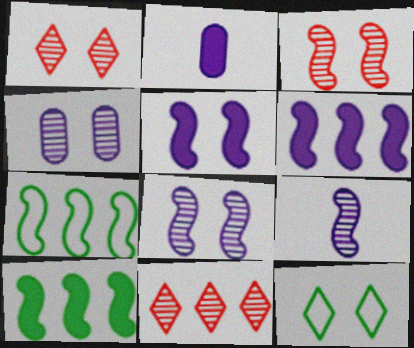[[1, 2, 7]]